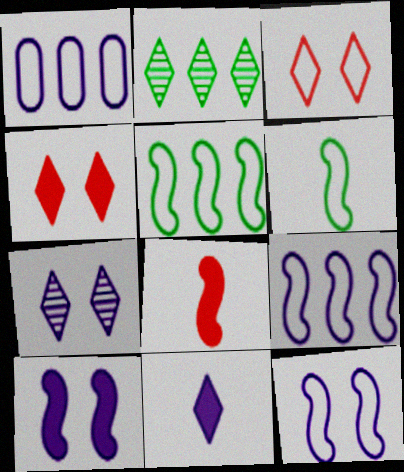[[1, 3, 6], 
[2, 3, 11]]